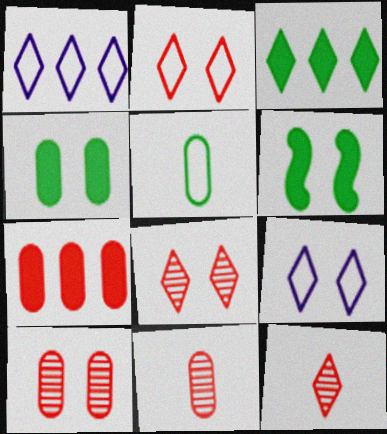[[1, 6, 11], 
[3, 9, 12], 
[6, 9, 10]]